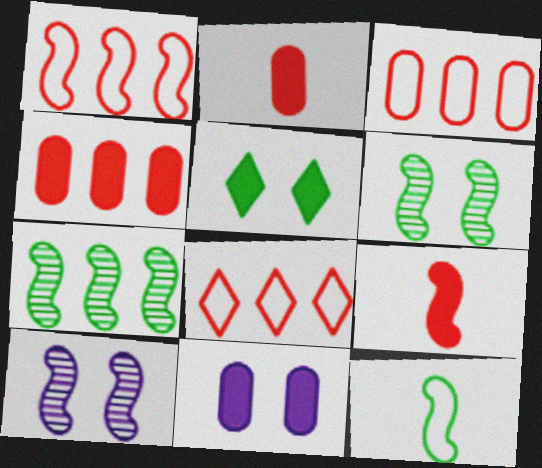[[1, 3, 8]]